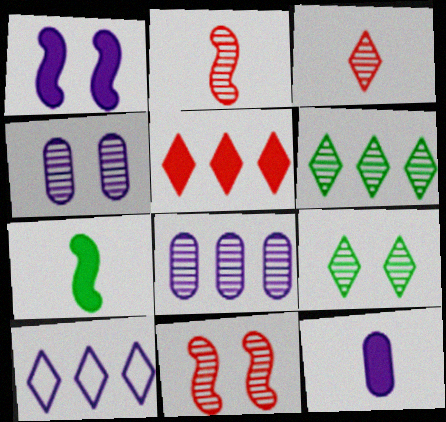[[2, 4, 6], 
[2, 8, 9], 
[4, 9, 11], 
[5, 6, 10]]